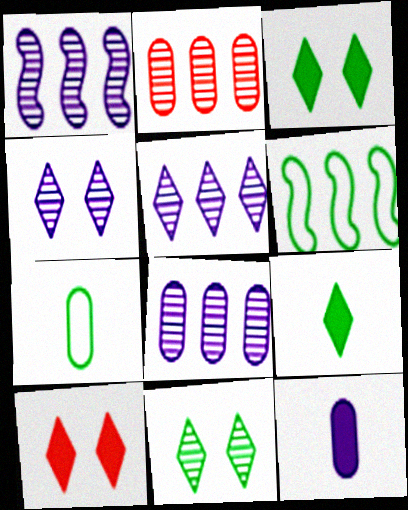[[1, 5, 8], 
[1, 7, 10]]